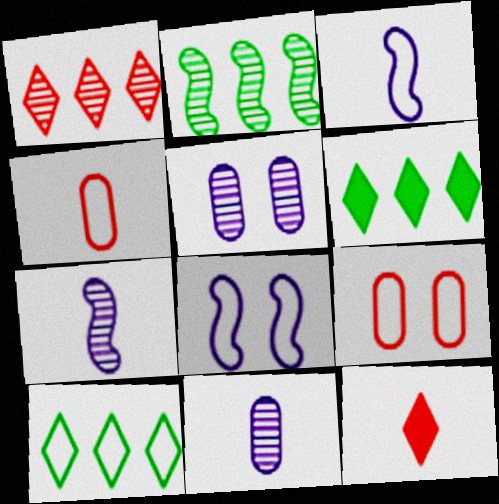[[3, 9, 10], 
[4, 8, 10], 
[6, 7, 9]]